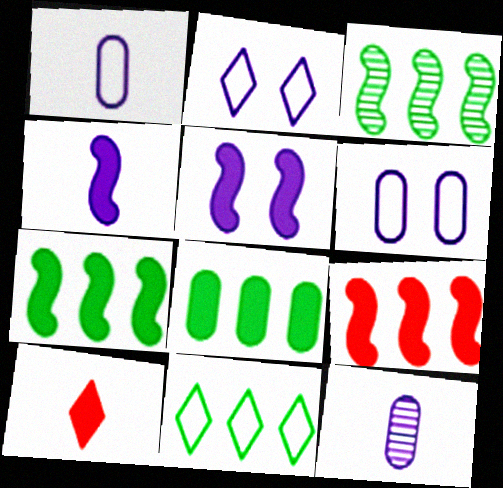[[3, 6, 10], 
[3, 8, 11], 
[5, 8, 10]]